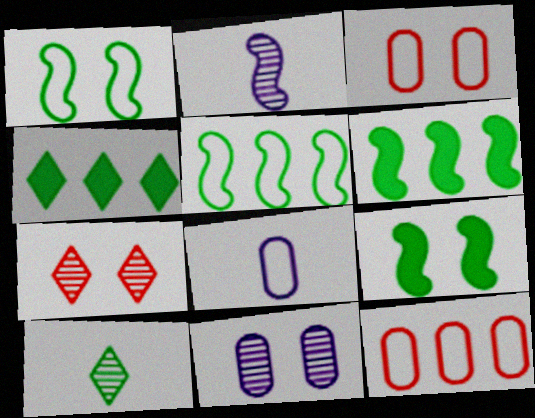[[2, 3, 4], 
[6, 7, 8]]